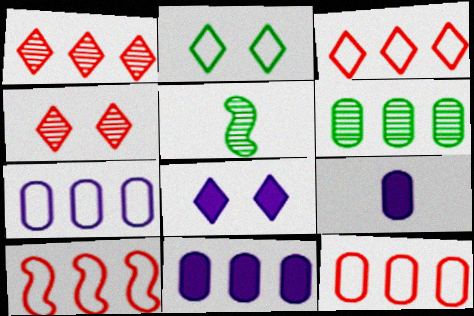[[2, 4, 8], 
[3, 10, 12], 
[5, 8, 12], 
[6, 11, 12]]